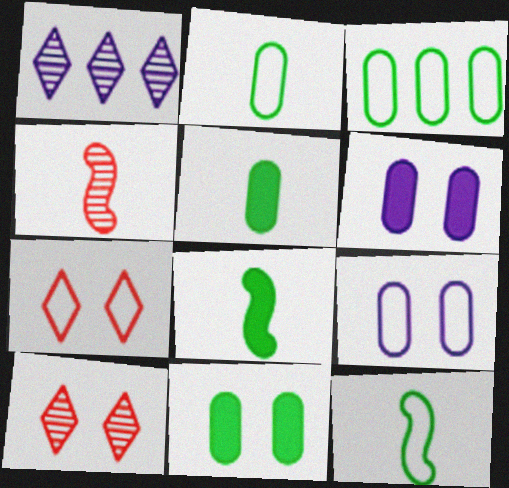[]